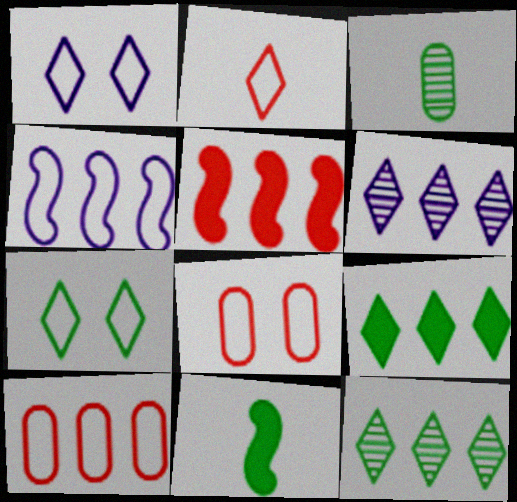[[1, 3, 5], 
[6, 8, 11]]